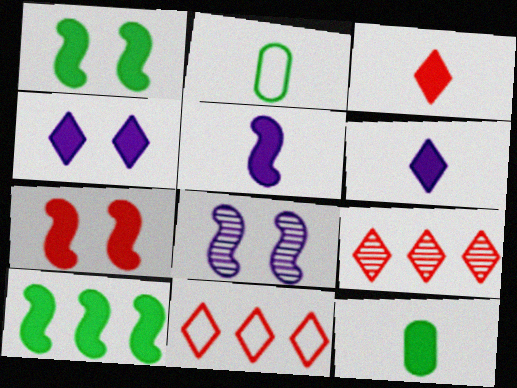[[3, 5, 12], 
[5, 7, 10], 
[8, 11, 12]]